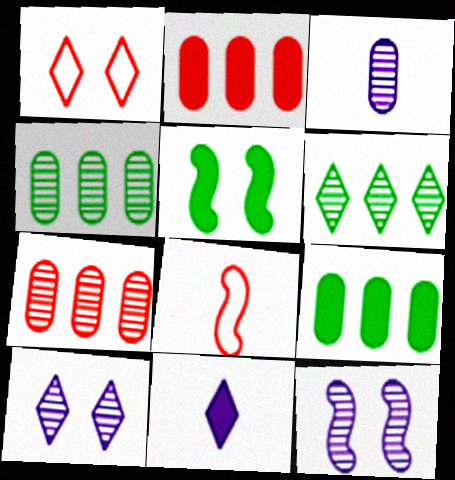[[1, 6, 11], 
[2, 5, 11], 
[8, 9, 10]]